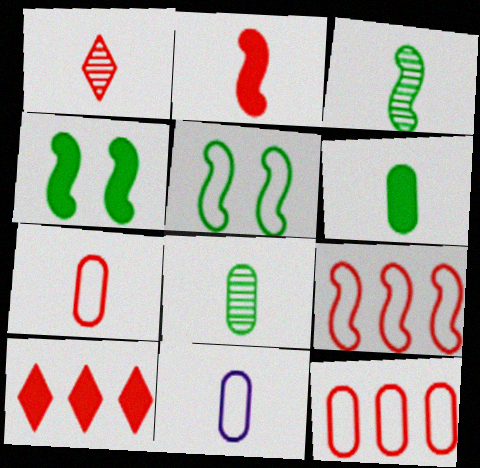[[1, 2, 7]]